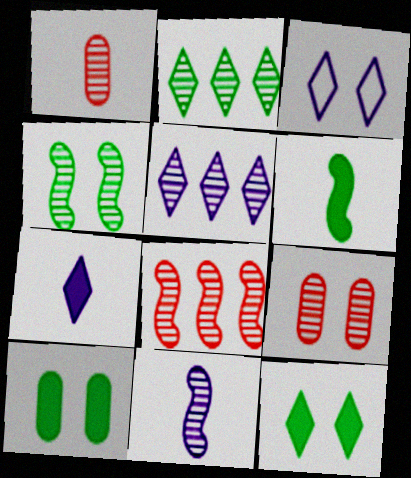[[1, 4, 5], 
[2, 9, 11], 
[3, 5, 7], 
[4, 8, 11]]